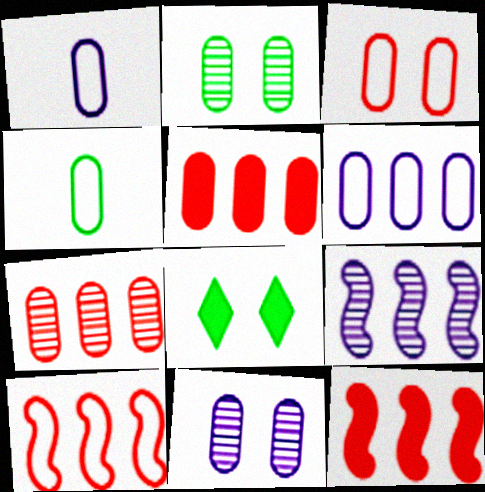[[1, 2, 5], 
[3, 4, 6], 
[4, 5, 11]]